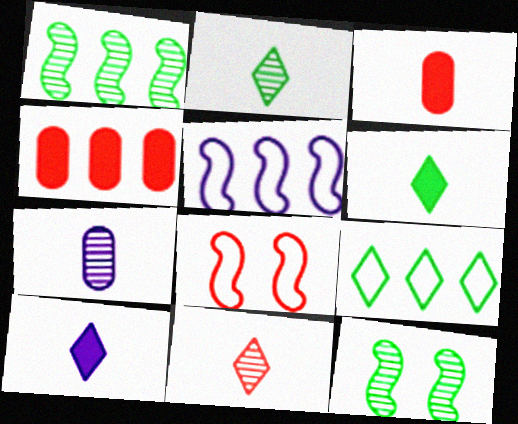[[4, 8, 11]]